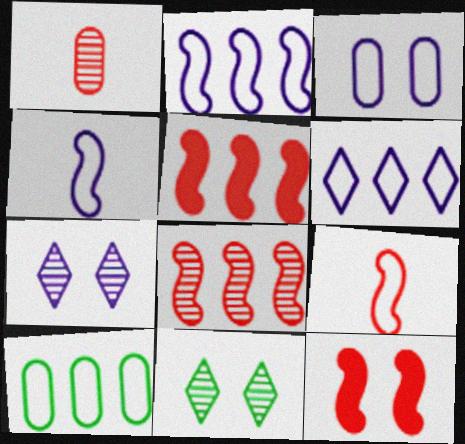[[3, 4, 6], 
[3, 11, 12], 
[8, 9, 12]]